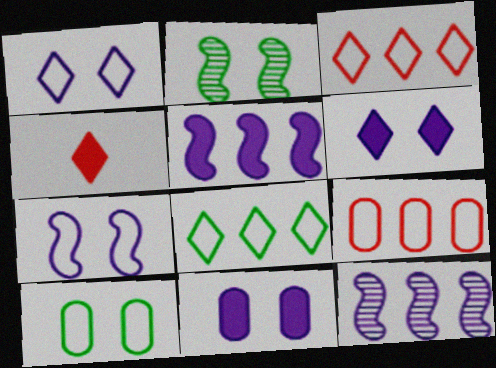[[4, 10, 12]]